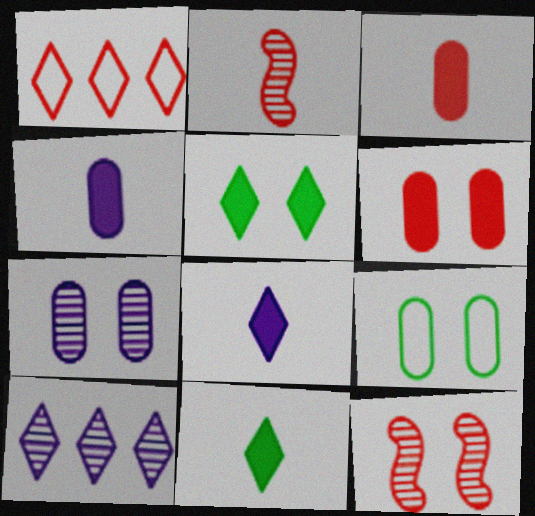[[1, 2, 6], 
[1, 3, 12], 
[6, 7, 9]]